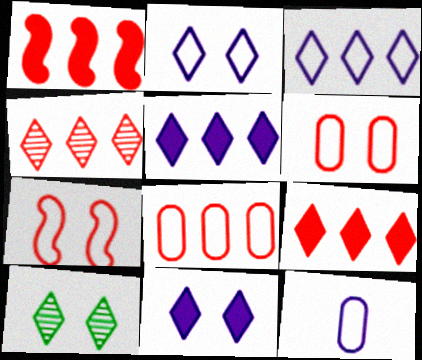[[1, 4, 8], 
[1, 10, 12]]